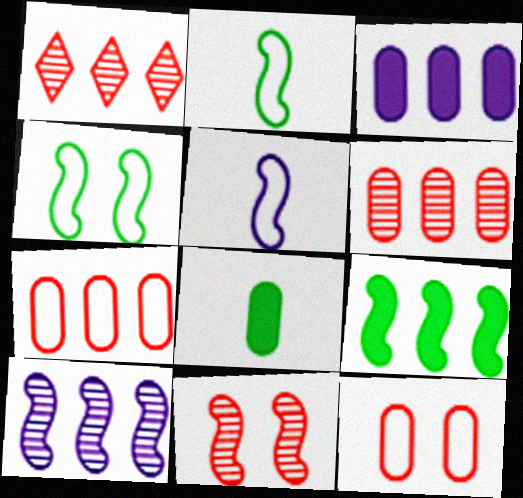[[5, 9, 11]]